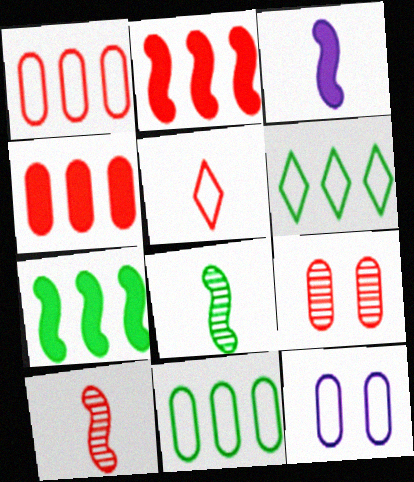[[2, 5, 9], 
[3, 6, 9]]